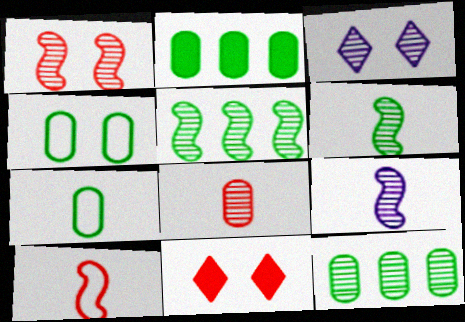[[1, 5, 9], 
[2, 3, 10], 
[3, 5, 8]]